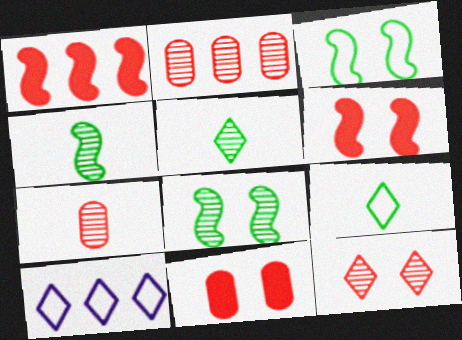[[4, 10, 11]]